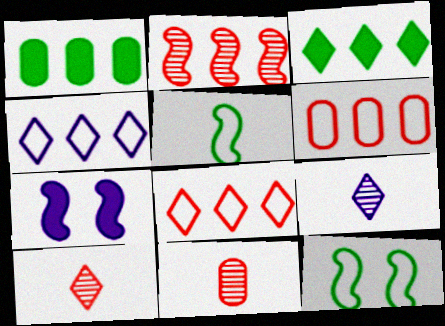[[1, 2, 4], 
[2, 5, 7]]